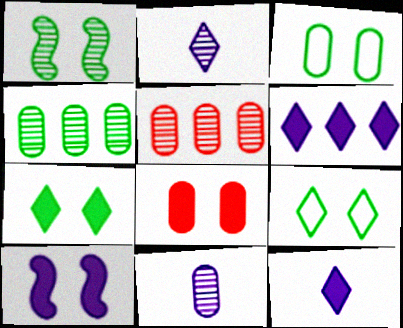[[1, 2, 5], 
[1, 3, 7], 
[7, 8, 10]]